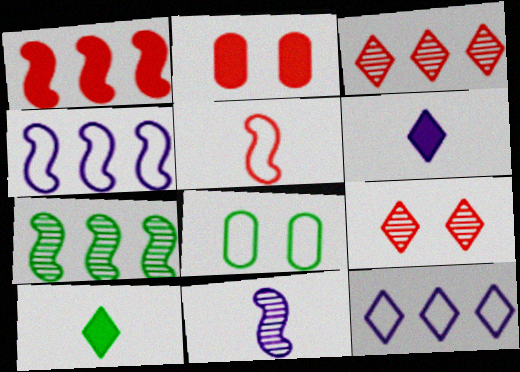[[1, 4, 7], 
[2, 3, 5], 
[5, 8, 12], 
[7, 8, 10], 
[9, 10, 12]]